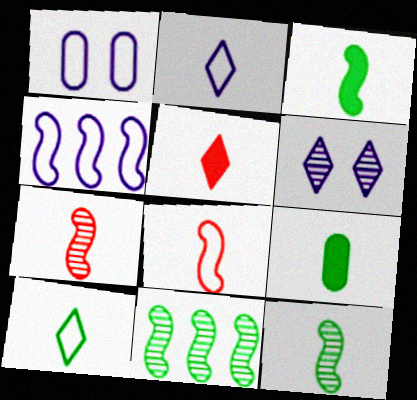[[1, 2, 4], 
[1, 5, 11], 
[2, 7, 9], 
[9, 10, 12]]